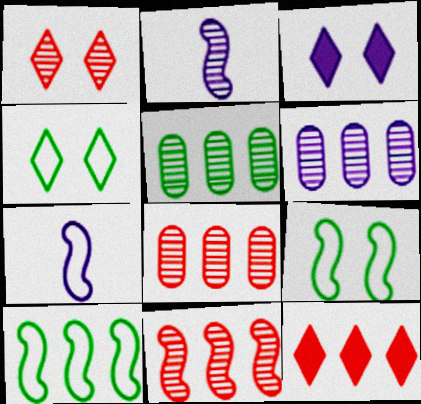[[1, 2, 5], 
[1, 3, 4], 
[3, 6, 7], 
[5, 6, 8], 
[6, 10, 12]]